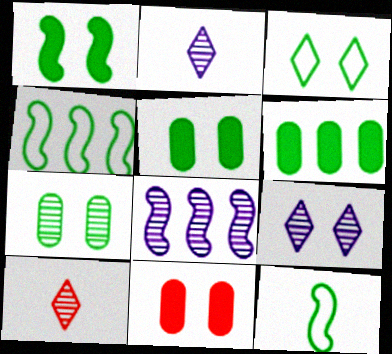[[1, 3, 7], 
[2, 4, 11], 
[7, 8, 10]]